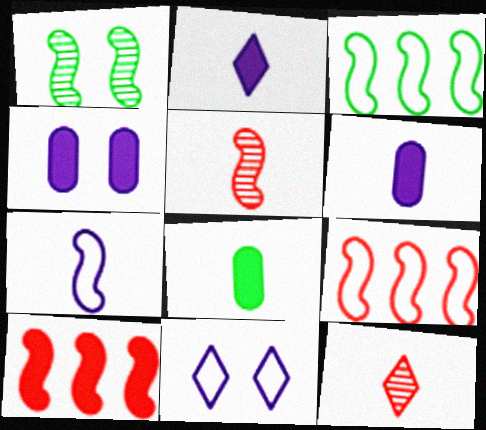[[1, 7, 10], 
[3, 4, 12], 
[7, 8, 12]]